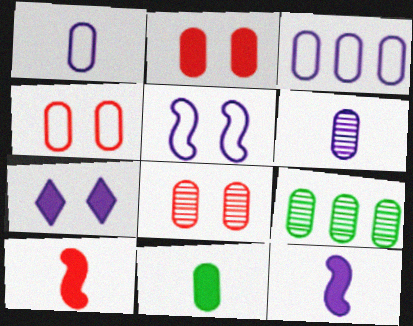[[1, 2, 9], 
[2, 4, 8], 
[3, 8, 11], 
[6, 8, 9]]